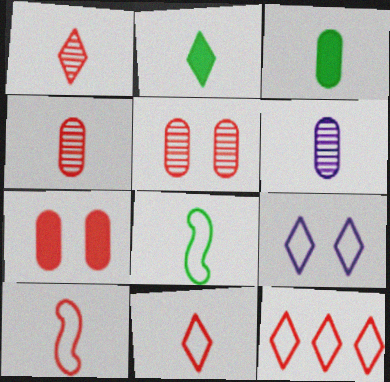[[2, 6, 10]]